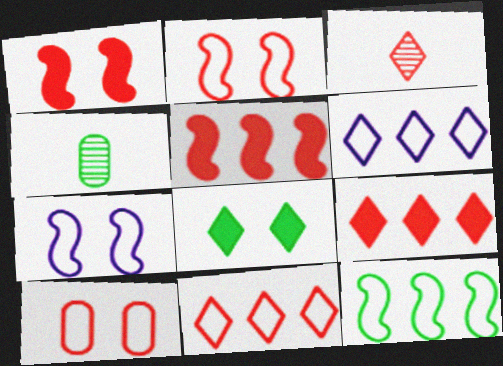[[1, 4, 6], 
[3, 5, 10], 
[3, 6, 8], 
[4, 7, 9], 
[4, 8, 12]]